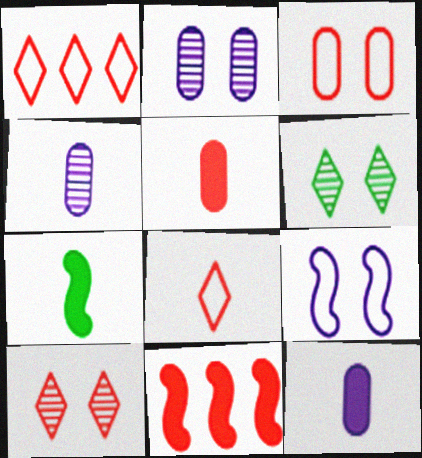[[1, 2, 7], 
[4, 7, 8]]